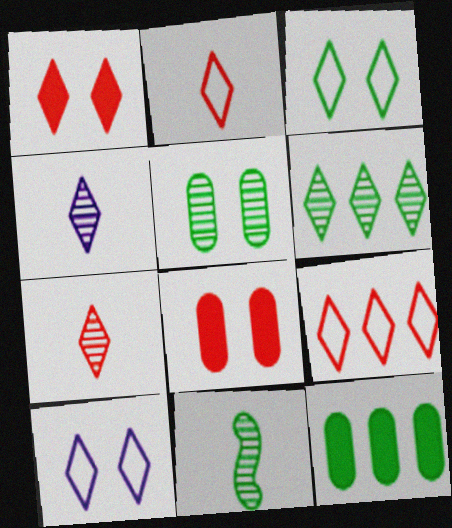[[1, 7, 9], 
[3, 11, 12], 
[5, 6, 11]]